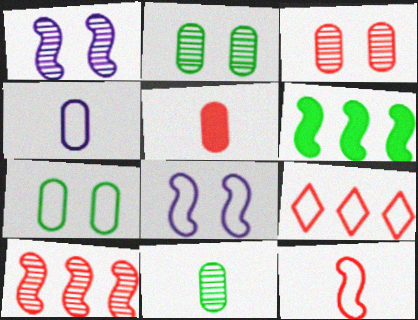[[1, 6, 12], 
[4, 5, 11]]